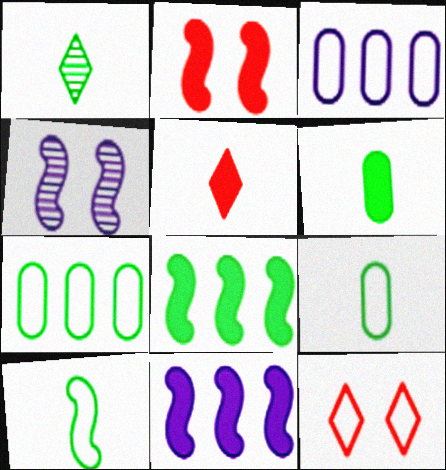[[1, 2, 3], 
[1, 6, 10], 
[3, 10, 12], 
[4, 5, 7]]